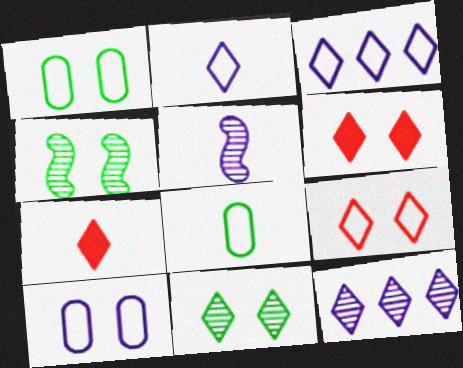[[3, 7, 11], 
[4, 6, 10], 
[5, 7, 8]]